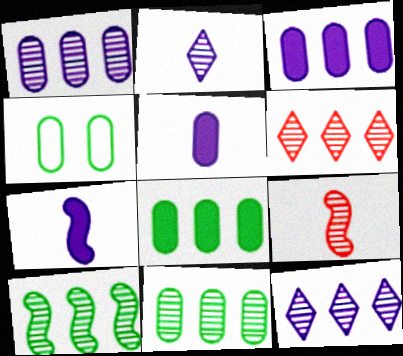[[1, 6, 10], 
[4, 6, 7]]